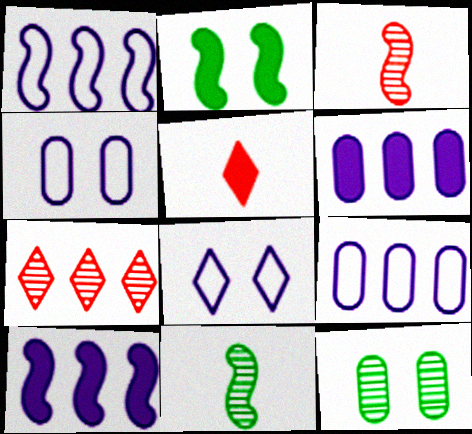[[1, 2, 3], 
[1, 5, 12], 
[2, 5, 6]]